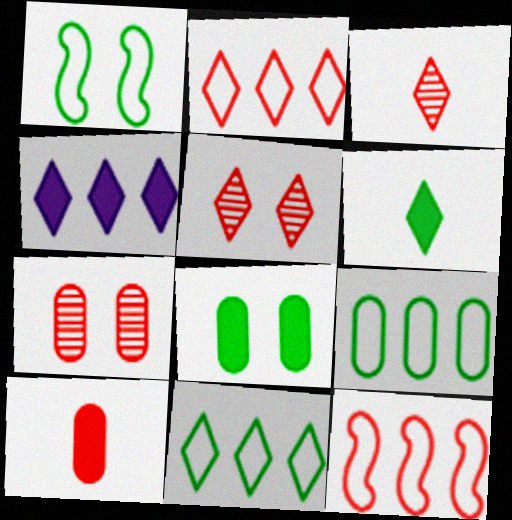[[5, 10, 12]]